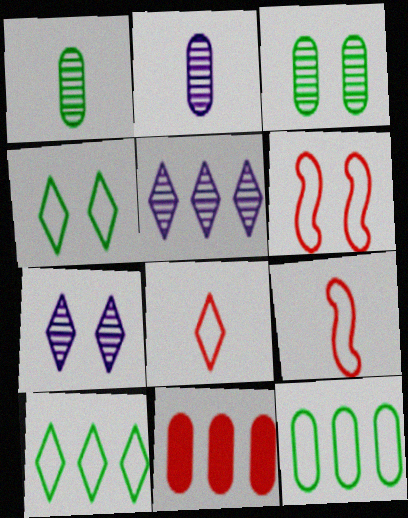[]